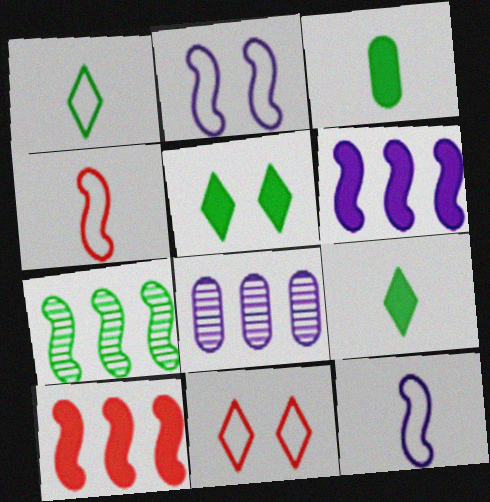[[4, 5, 8]]